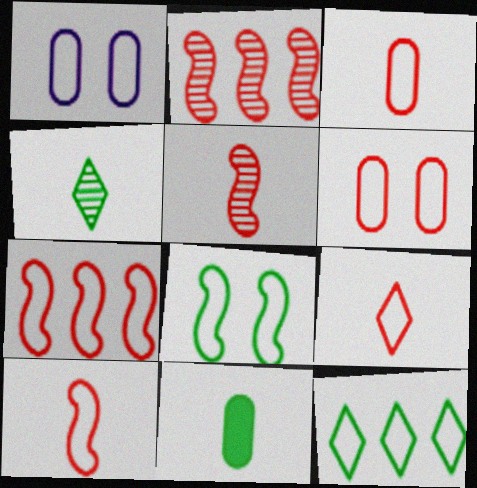[[1, 10, 12], 
[3, 9, 10], 
[6, 7, 9]]